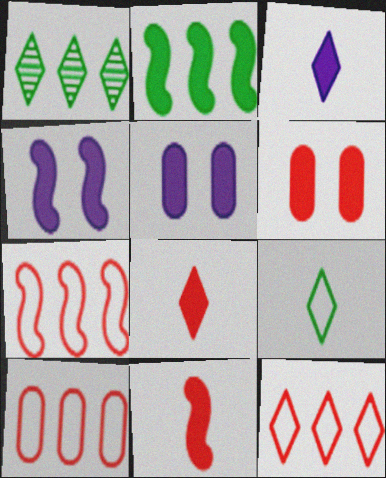[[2, 3, 6], 
[2, 4, 11], 
[2, 5, 8], 
[7, 10, 12]]